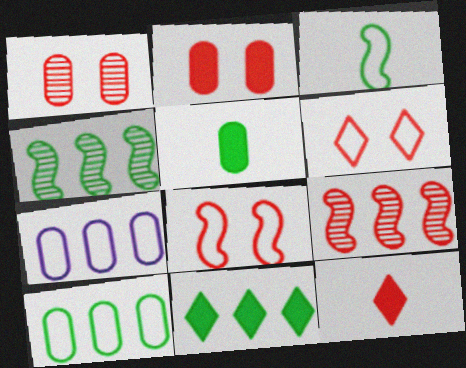[[1, 5, 7], 
[3, 6, 7], 
[4, 10, 11], 
[7, 9, 11]]